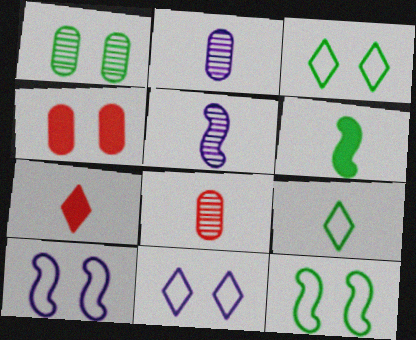[]